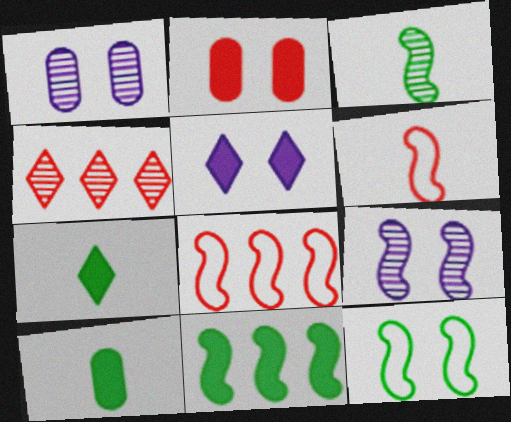[[1, 3, 4], 
[1, 7, 8], 
[2, 4, 6], 
[3, 11, 12], 
[6, 9, 11]]